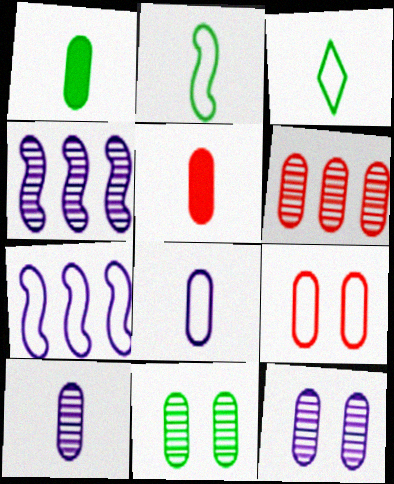[[3, 7, 9], 
[5, 6, 9], 
[6, 10, 11]]